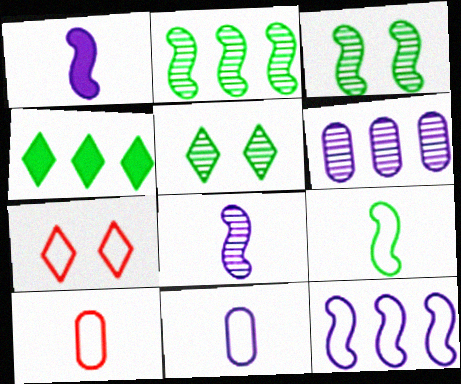[]